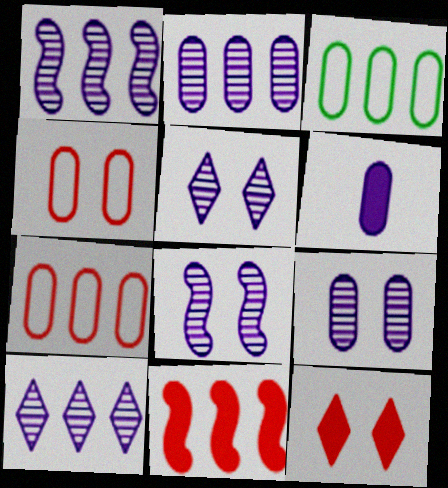[[1, 2, 10], 
[3, 10, 11], 
[5, 8, 9]]